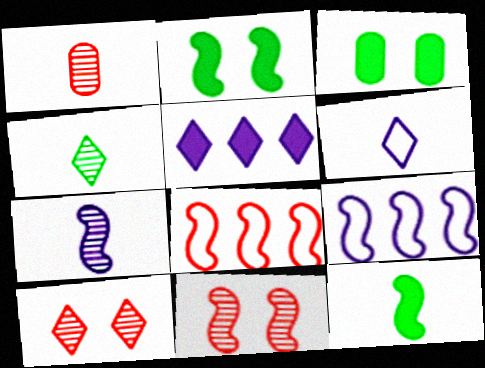[[1, 4, 7], 
[1, 6, 12], 
[2, 7, 8], 
[9, 11, 12]]